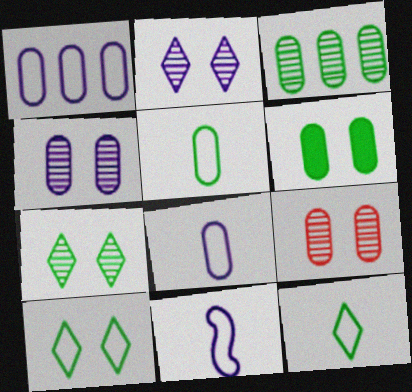[[3, 5, 6]]